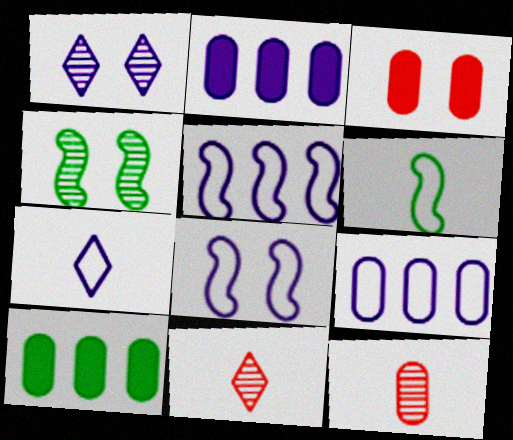[[7, 8, 9], 
[8, 10, 11]]